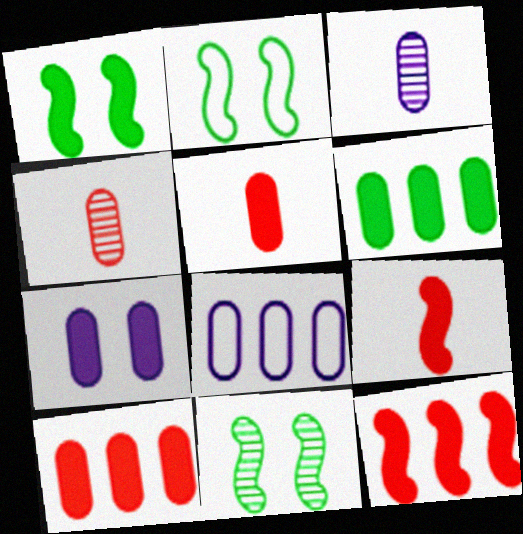[[1, 2, 11], 
[3, 7, 8], 
[5, 6, 7]]